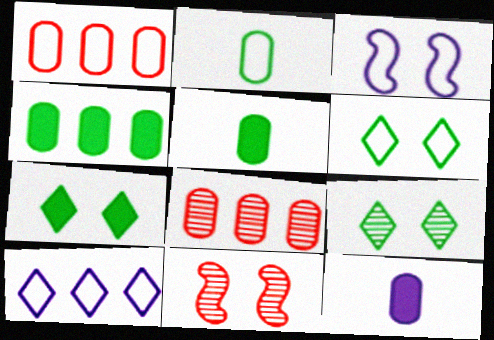[[5, 10, 11], 
[6, 7, 9]]